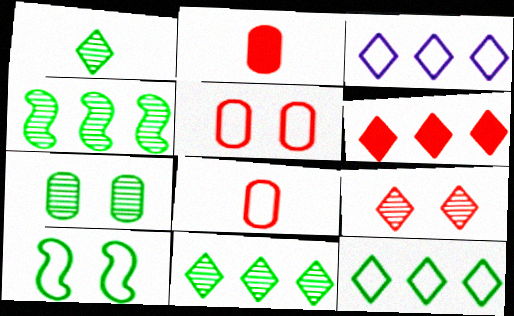[[1, 4, 7], 
[3, 6, 11], 
[3, 8, 10]]